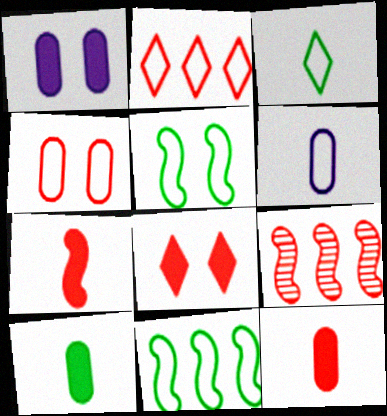[[1, 3, 9], 
[2, 5, 6]]